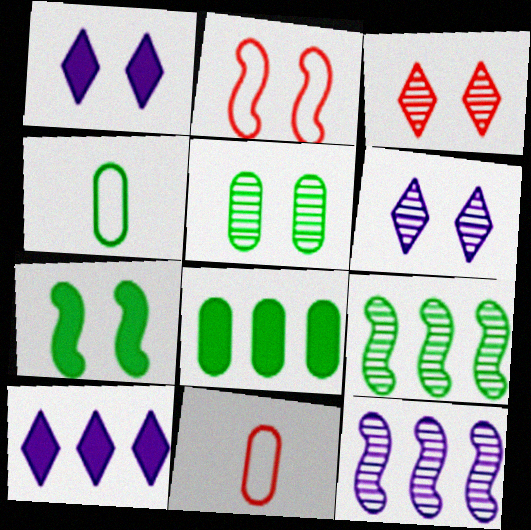[[1, 2, 5], 
[1, 9, 11], 
[4, 5, 8]]